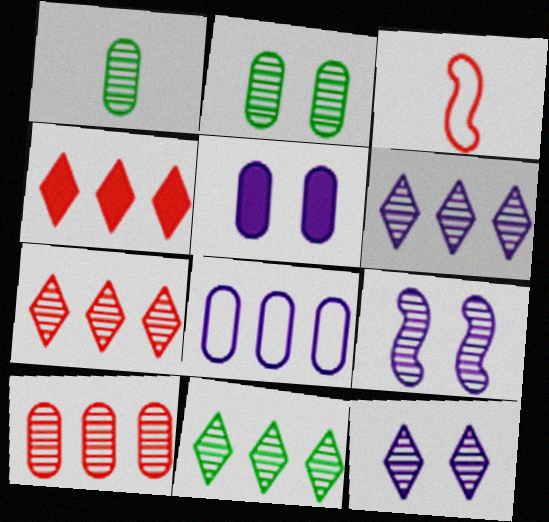[[1, 7, 9], 
[3, 5, 11], 
[6, 7, 11]]